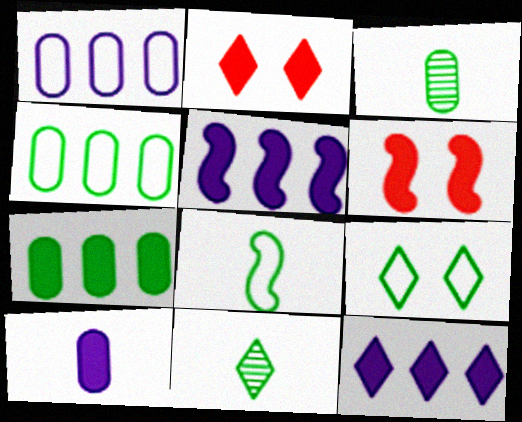[[1, 6, 11], 
[4, 8, 9]]